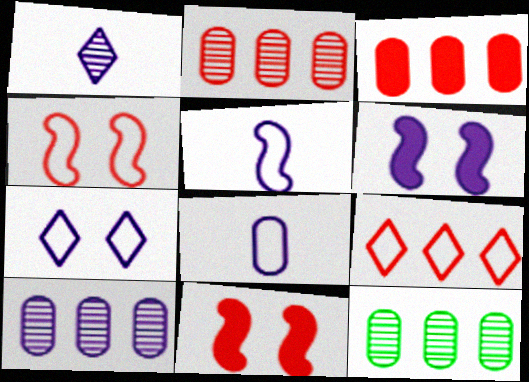[[2, 10, 12]]